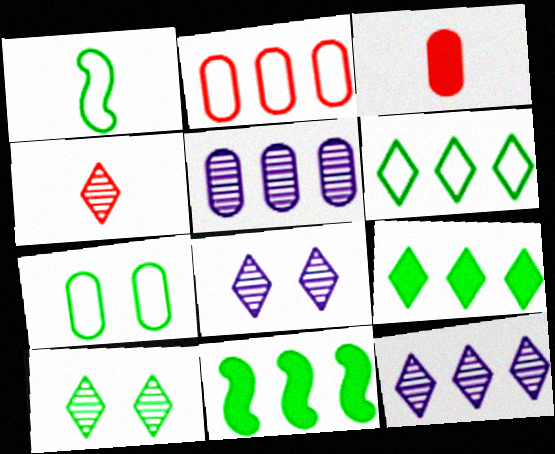[[1, 6, 7], 
[2, 11, 12], 
[3, 5, 7], 
[4, 10, 12]]